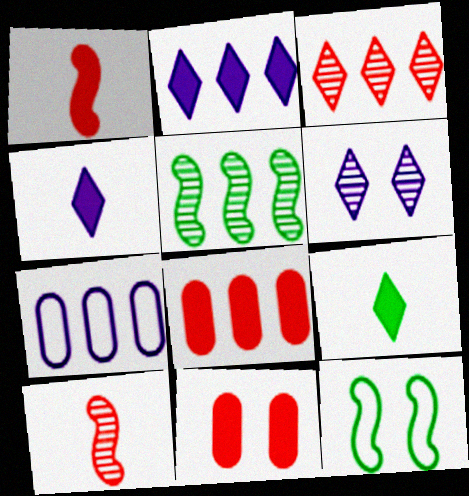[[6, 11, 12]]